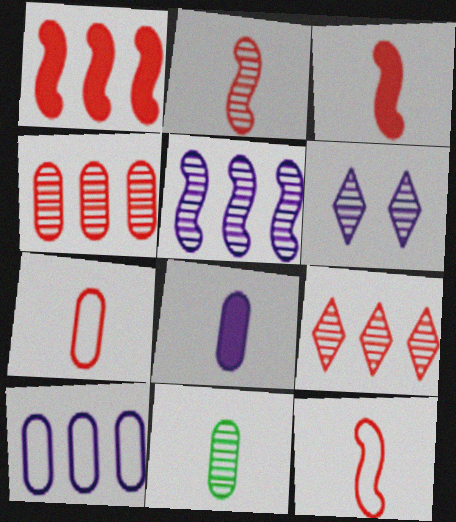[[2, 3, 12], 
[7, 8, 11]]